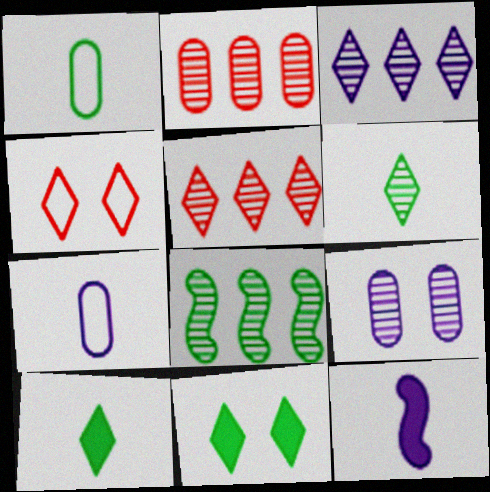[[1, 8, 11], 
[2, 3, 8], 
[3, 4, 10]]